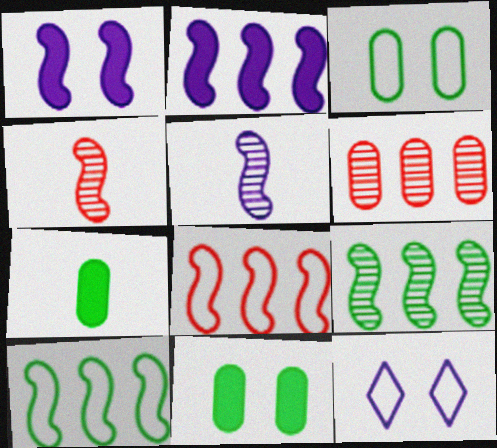[[1, 4, 10], 
[2, 8, 9]]